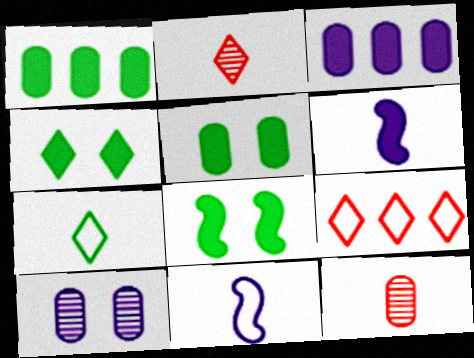[[4, 5, 8], 
[6, 7, 12]]